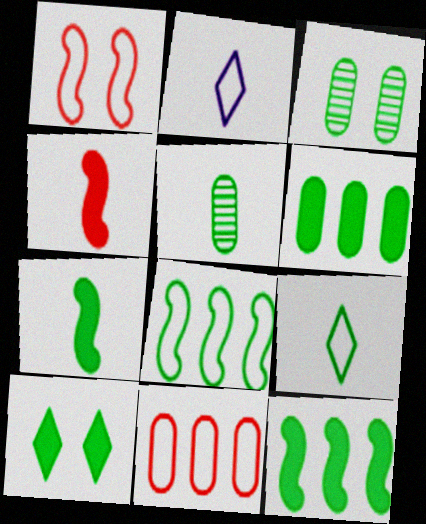[[2, 4, 5], 
[3, 9, 12], 
[5, 7, 9], 
[5, 8, 10], 
[6, 7, 10]]